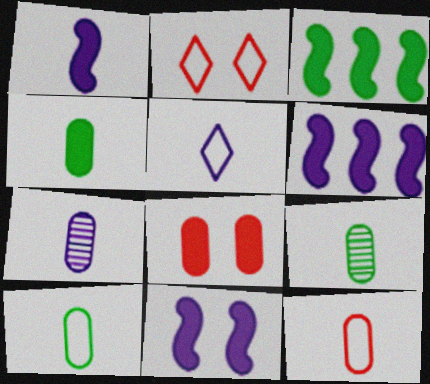[[1, 5, 7], 
[1, 6, 11], 
[2, 3, 7], 
[2, 6, 9], 
[4, 7, 12], 
[4, 9, 10]]